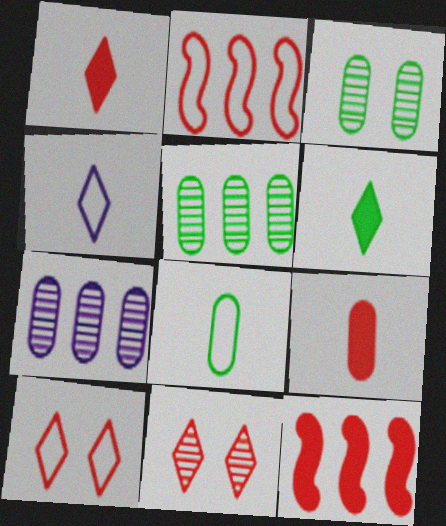[[2, 9, 11], 
[3, 4, 12]]